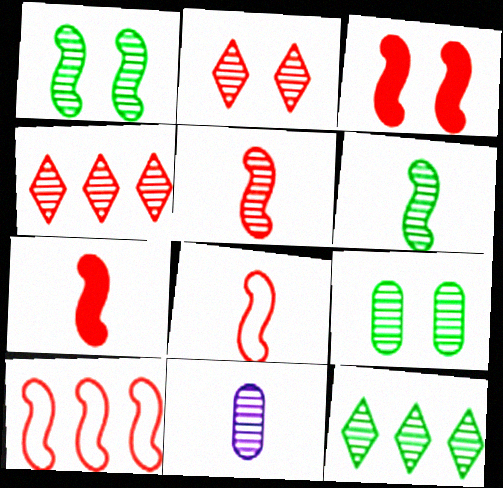[[1, 4, 11], 
[3, 5, 10], 
[5, 7, 8], 
[6, 9, 12]]